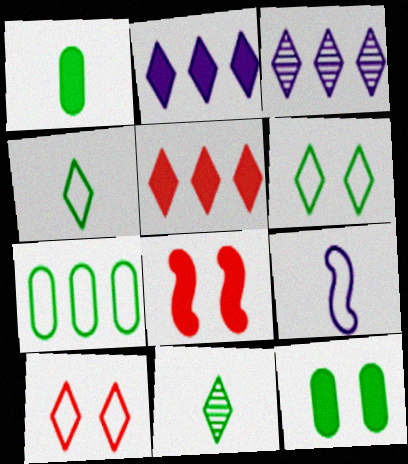[[1, 2, 8], 
[2, 10, 11], 
[7, 9, 10]]